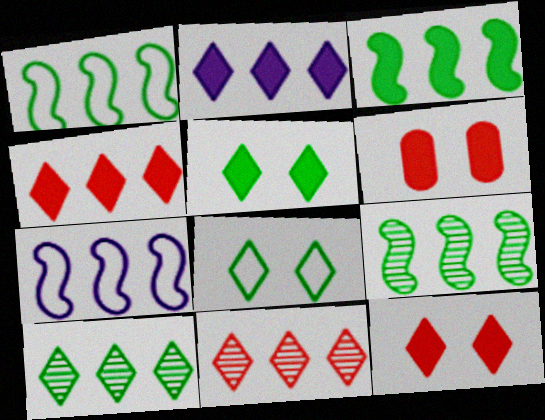[[1, 3, 9]]